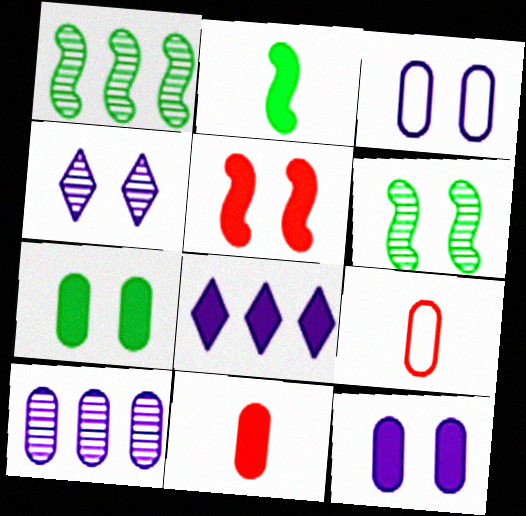[[6, 8, 9], 
[7, 9, 10]]